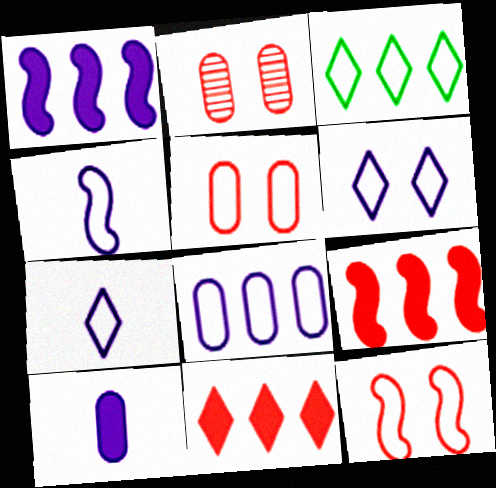[[3, 4, 5], 
[4, 6, 8]]